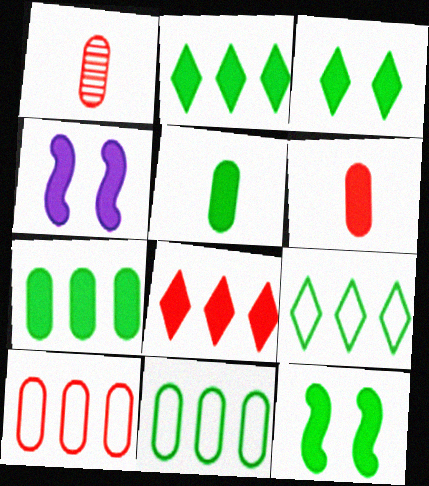[[1, 4, 9], 
[2, 4, 6], 
[2, 5, 12], 
[4, 5, 8]]